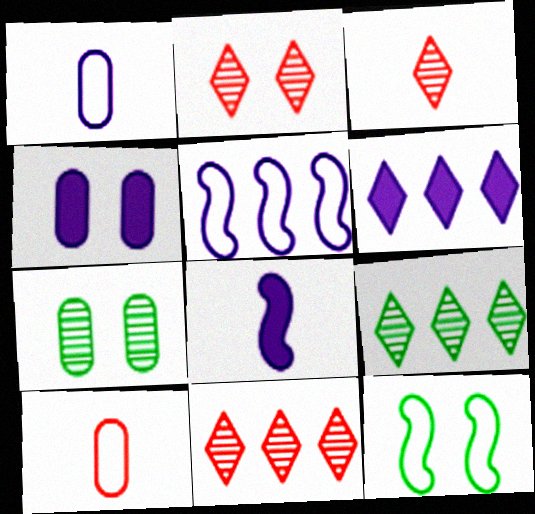[[2, 3, 11], 
[2, 4, 12], 
[4, 6, 8]]